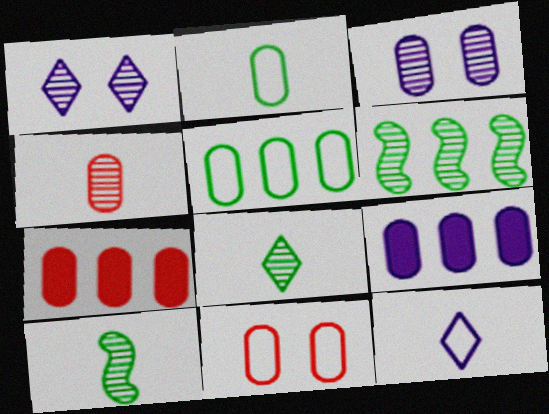[[1, 4, 6], 
[2, 3, 7], 
[4, 7, 11]]